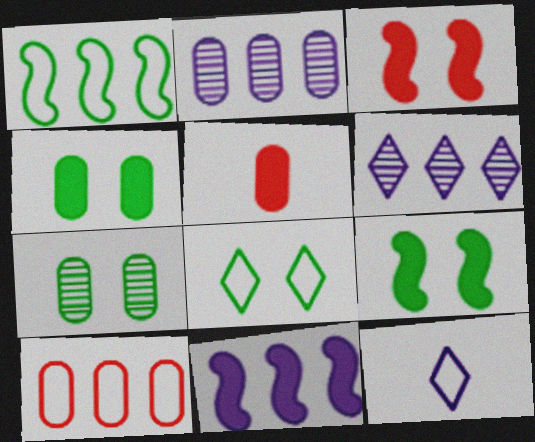[[7, 8, 9]]